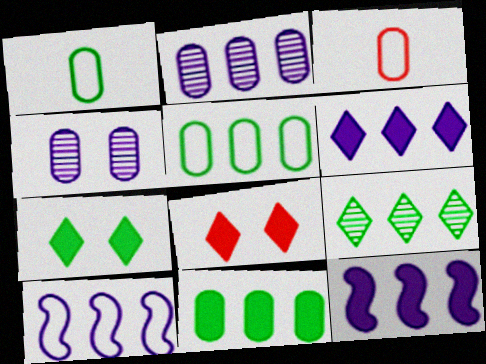[[2, 6, 10], 
[3, 4, 11]]